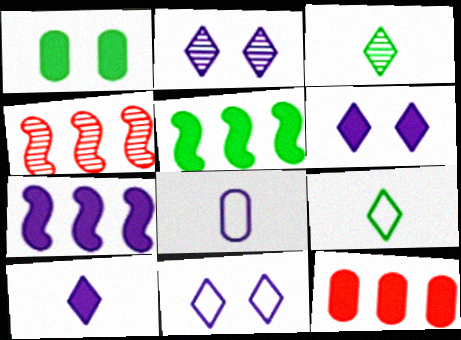[[2, 6, 11], 
[2, 7, 8]]